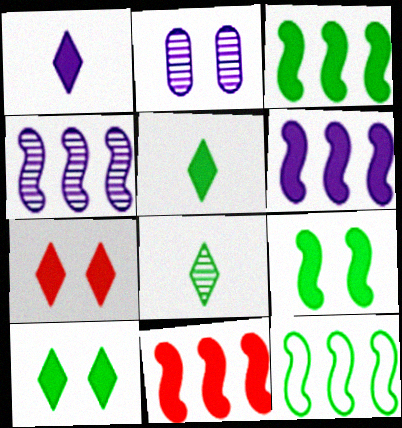[[3, 6, 11], 
[4, 11, 12]]